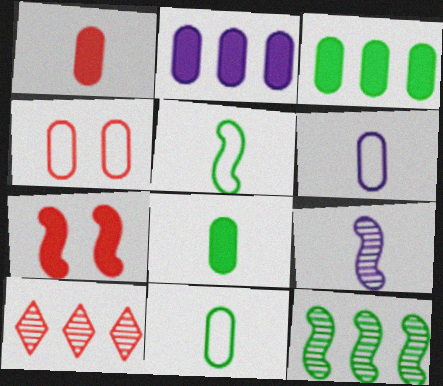[]